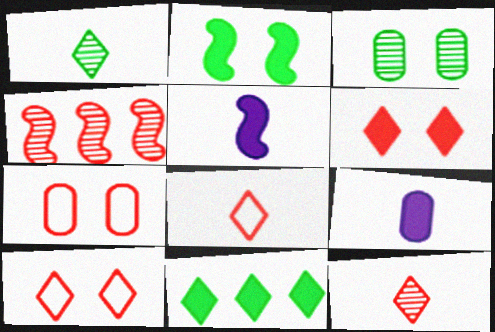[]